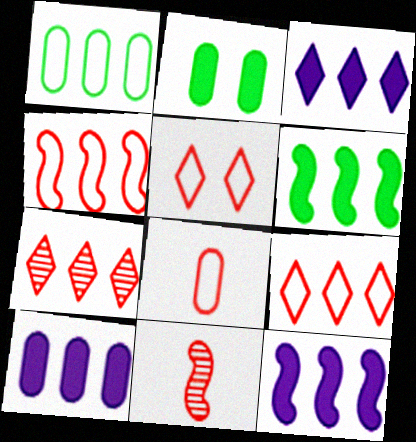[[1, 7, 12], 
[3, 10, 12], 
[4, 5, 8]]